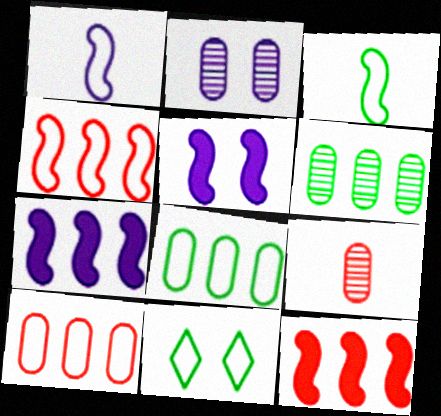[[1, 10, 11], 
[2, 6, 9], 
[3, 8, 11], 
[7, 9, 11]]